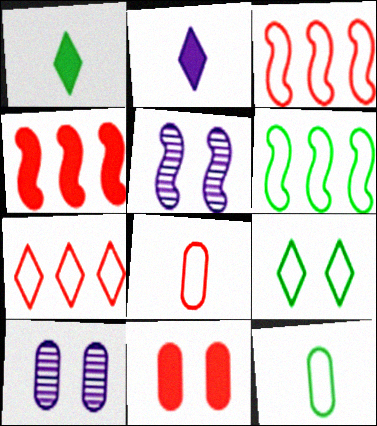[[1, 3, 10], 
[5, 9, 11], 
[6, 9, 12]]